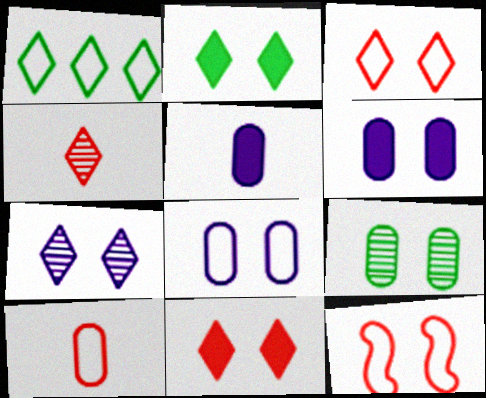[[2, 3, 7]]